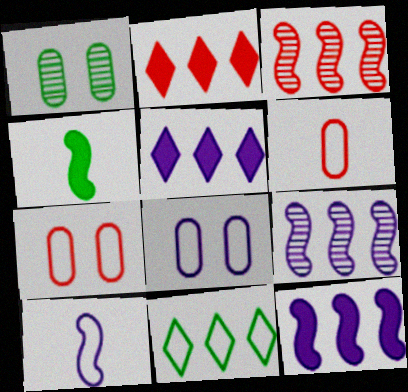[[1, 2, 10], 
[1, 4, 11], 
[7, 10, 11]]